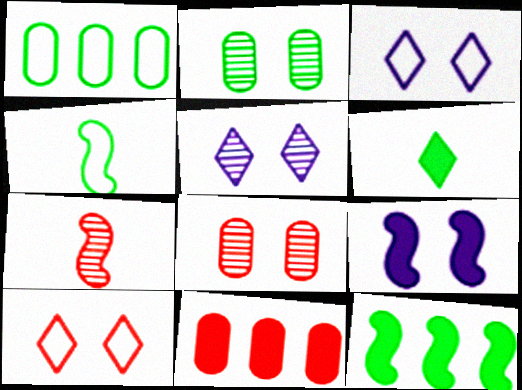[[2, 9, 10], 
[4, 5, 11], 
[6, 9, 11], 
[7, 10, 11]]